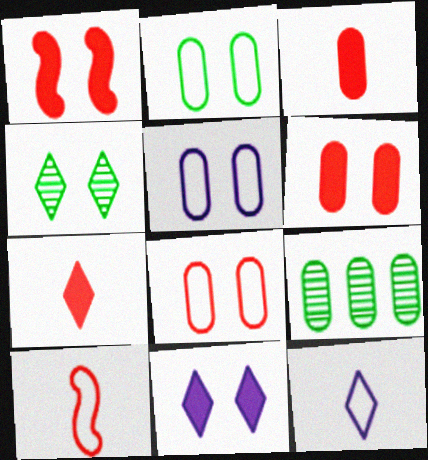[[1, 4, 5], 
[1, 9, 12], 
[2, 5, 8], 
[3, 5, 9], 
[9, 10, 11]]